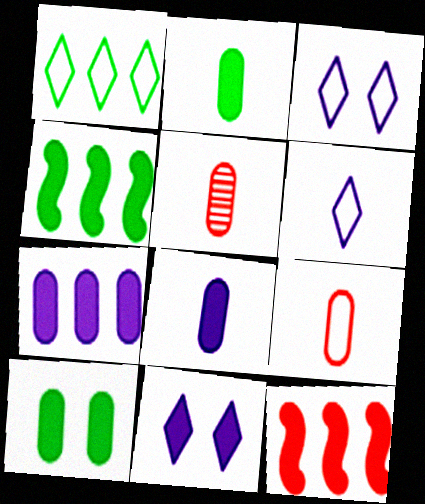[[2, 11, 12], 
[3, 4, 5]]